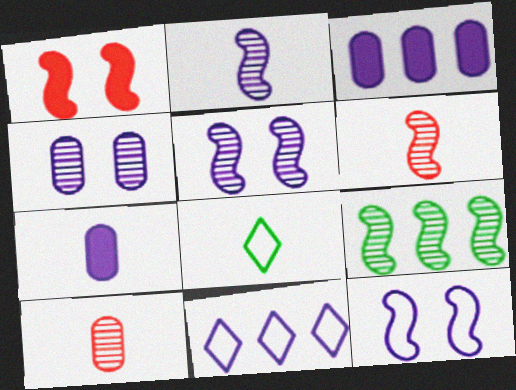[[5, 6, 9], 
[5, 7, 11], 
[6, 7, 8]]